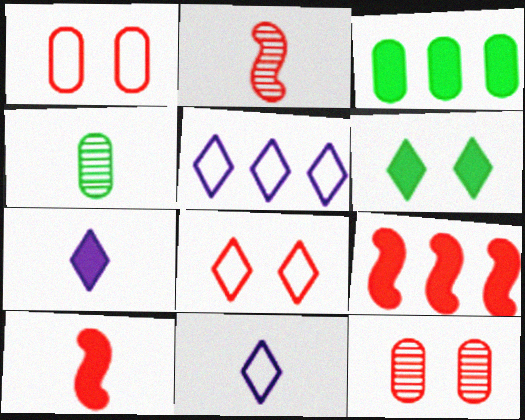[[4, 10, 11]]